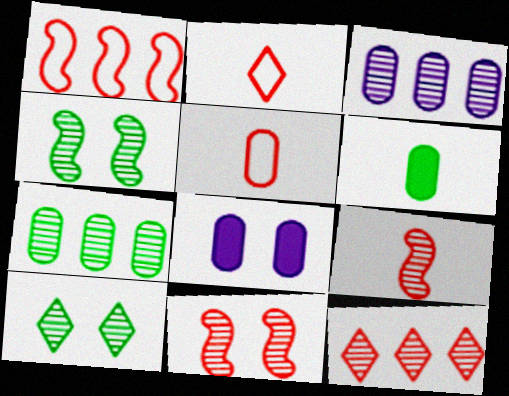[[3, 9, 10], 
[5, 7, 8]]